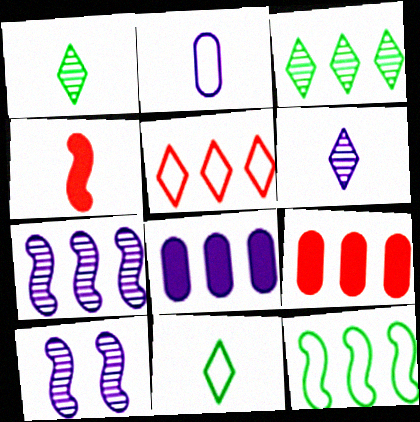[[1, 2, 4], 
[4, 10, 12], 
[9, 10, 11]]